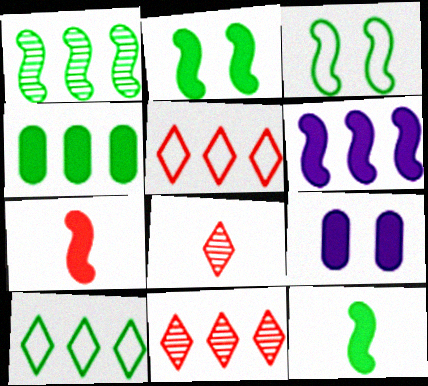[[1, 3, 12], 
[1, 4, 10], 
[2, 6, 7]]